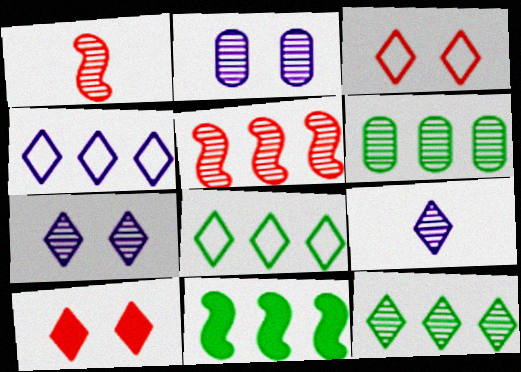[[1, 2, 12], 
[1, 6, 7], 
[6, 8, 11], 
[8, 9, 10]]